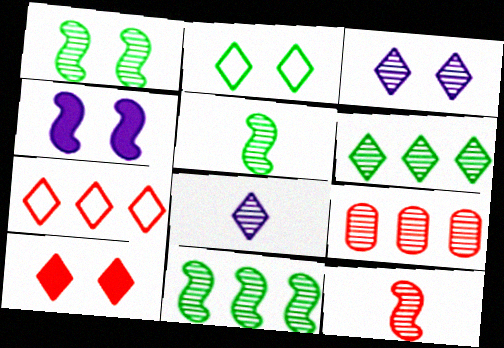[[1, 5, 11], 
[1, 8, 9], 
[2, 3, 10], 
[3, 5, 9]]